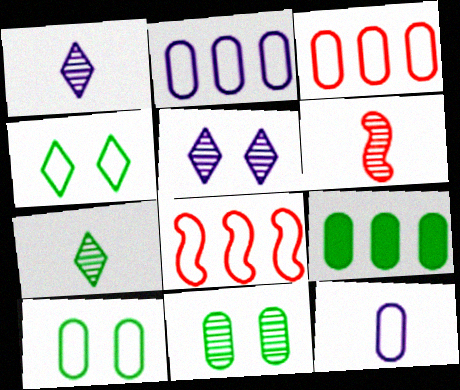[[3, 10, 12], 
[4, 8, 12]]